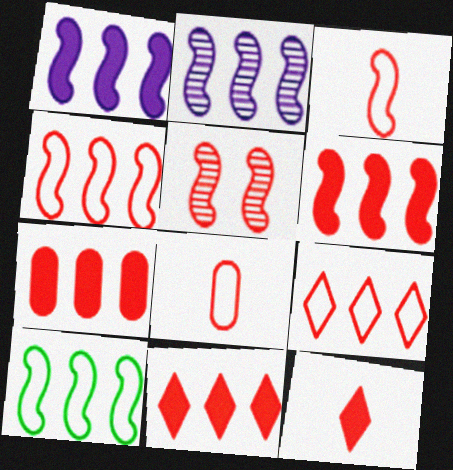[[2, 6, 10], 
[3, 5, 6], 
[5, 8, 11], 
[6, 7, 11]]